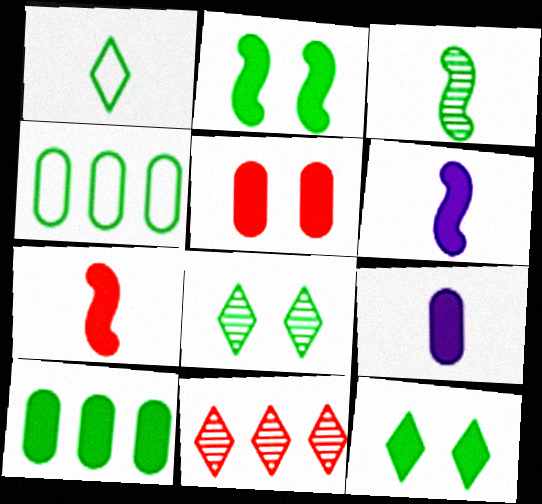[[3, 4, 12], 
[5, 9, 10]]